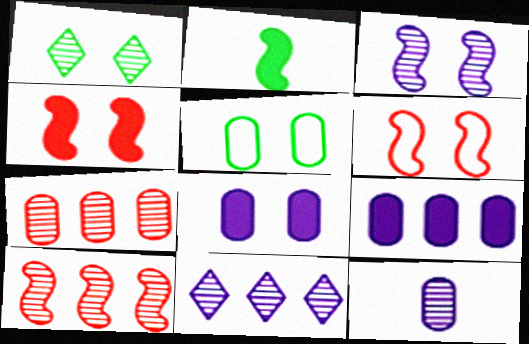[[1, 6, 8], 
[1, 10, 12], 
[3, 11, 12]]